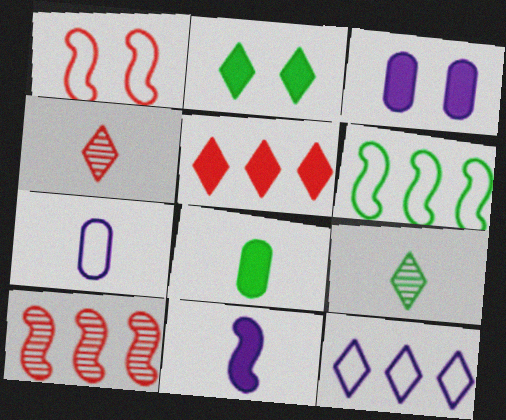[[2, 4, 12], 
[2, 7, 10], 
[3, 4, 6]]